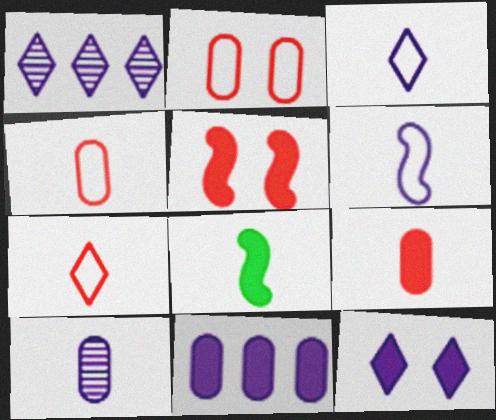[[1, 2, 8], 
[1, 3, 12], 
[7, 8, 10]]